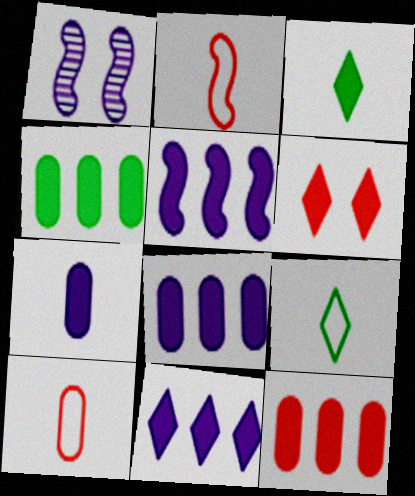[[1, 9, 12], 
[3, 6, 11], 
[4, 8, 12], 
[5, 8, 11]]